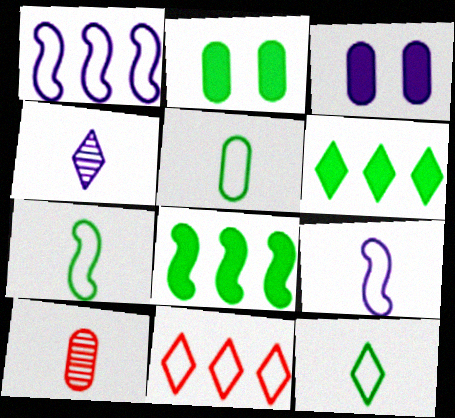[[1, 3, 4], 
[5, 7, 12]]